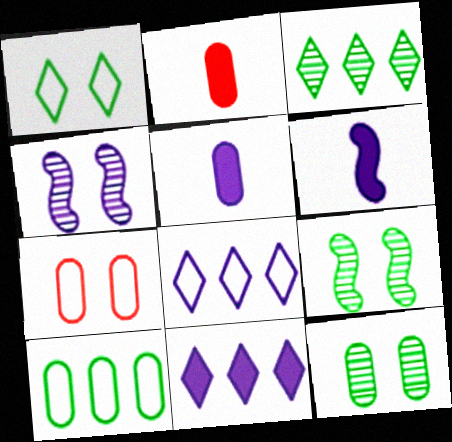[[2, 8, 9], 
[3, 6, 7], 
[4, 5, 8]]